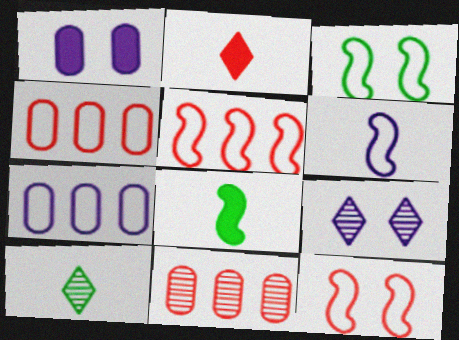[[1, 5, 10], 
[2, 11, 12], 
[3, 5, 6], 
[4, 8, 9]]